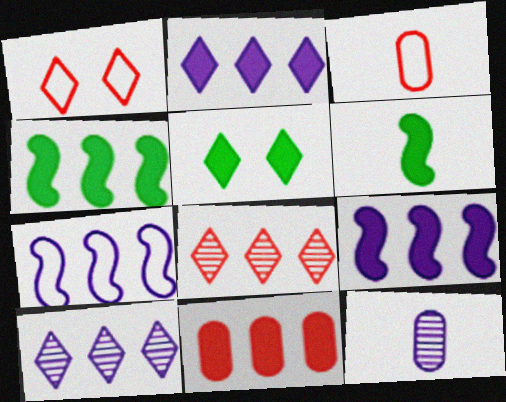[[1, 4, 12], 
[2, 4, 11]]